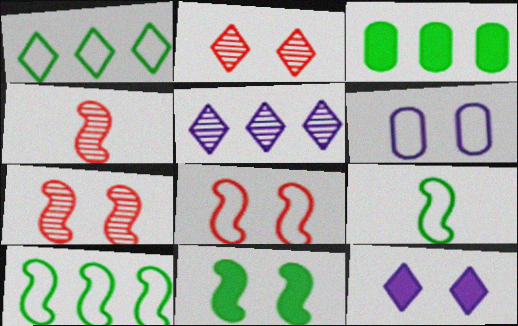[[2, 6, 11]]